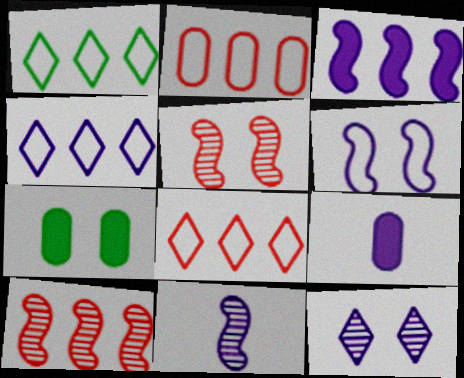[[1, 4, 8], 
[1, 5, 9], 
[3, 6, 11], 
[7, 8, 11]]